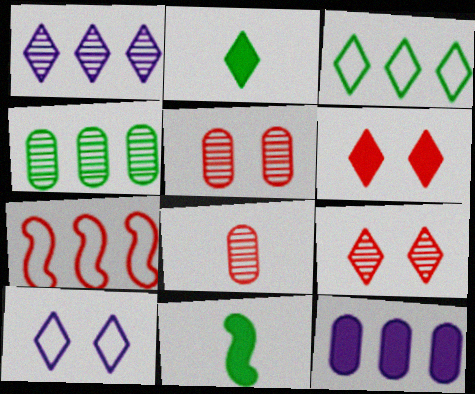[[6, 7, 8], 
[6, 11, 12]]